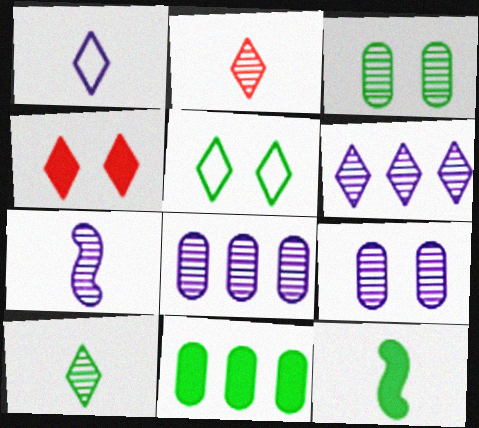[[6, 7, 9]]